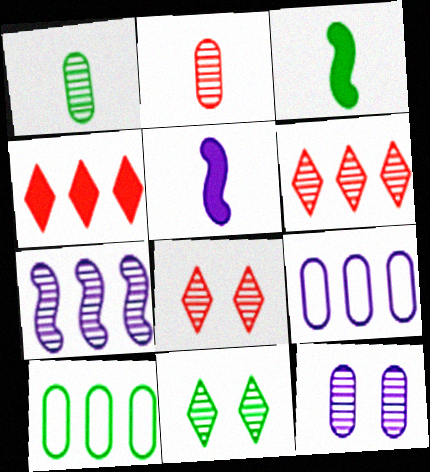[[1, 7, 8], 
[2, 7, 11], 
[3, 8, 9], 
[3, 10, 11], 
[4, 7, 10], 
[5, 8, 10]]